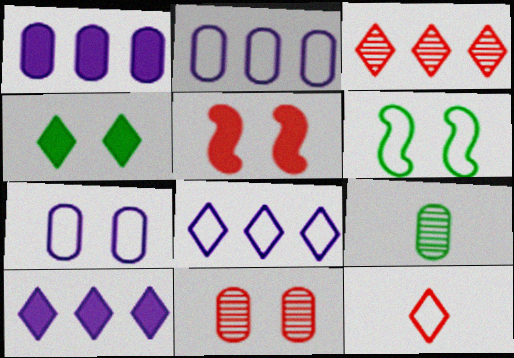[[2, 6, 12], 
[5, 8, 9]]